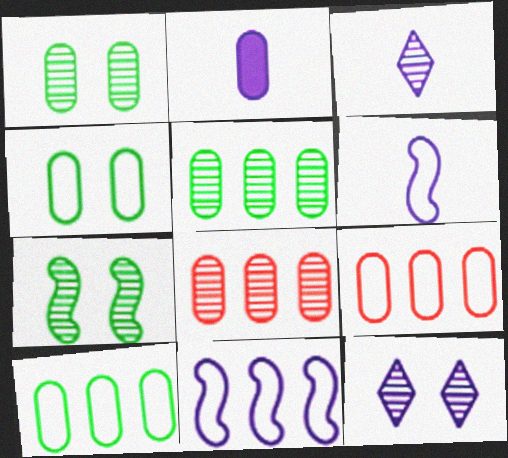[[1, 2, 9], 
[2, 3, 6], 
[2, 4, 8], 
[2, 11, 12], 
[3, 7, 8]]